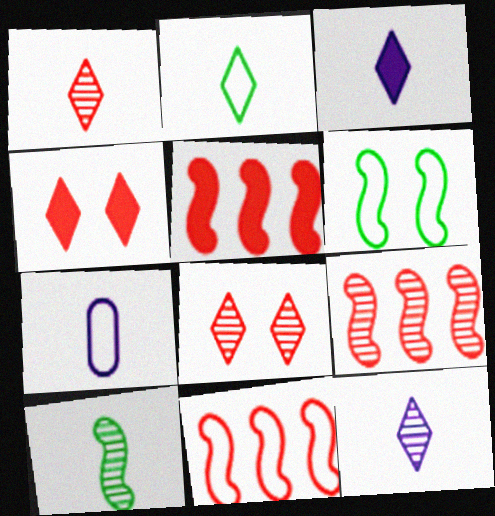[[1, 2, 3], 
[5, 9, 11]]